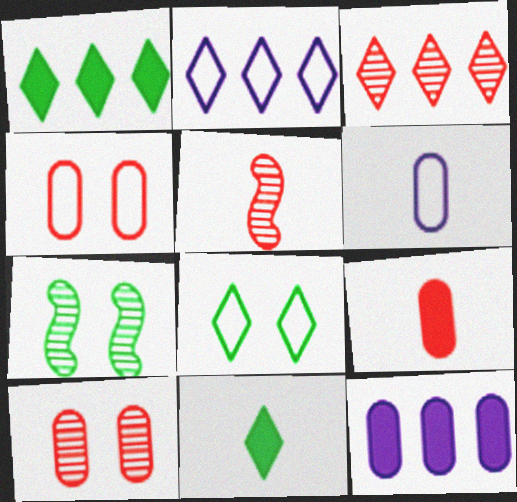[[1, 2, 3], 
[2, 7, 9], 
[3, 5, 10], 
[5, 6, 11], 
[5, 8, 12]]